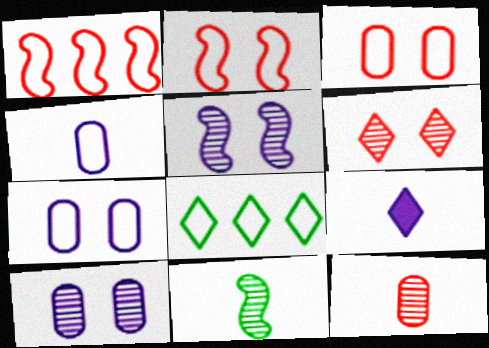[[2, 4, 8], 
[6, 8, 9]]